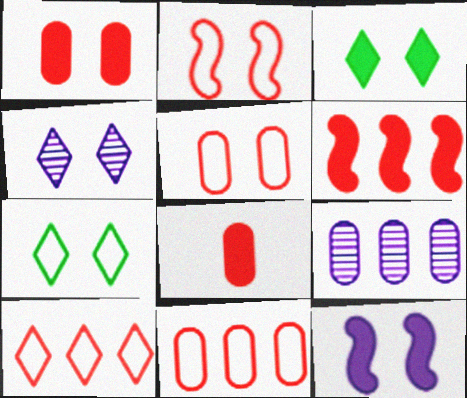[[1, 3, 12]]